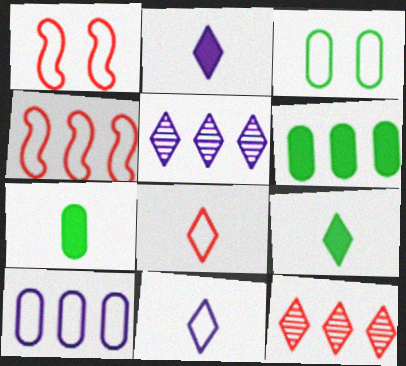[[1, 5, 7], 
[3, 4, 11], 
[4, 5, 6]]